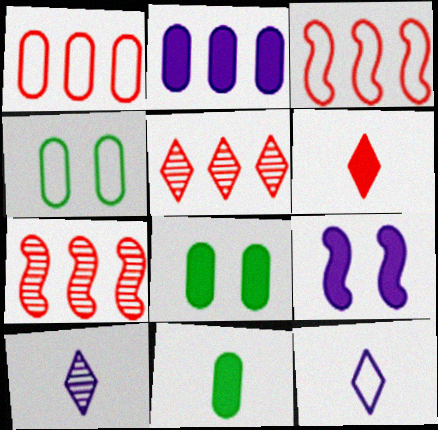[[3, 4, 12], 
[3, 8, 10], 
[7, 8, 12]]